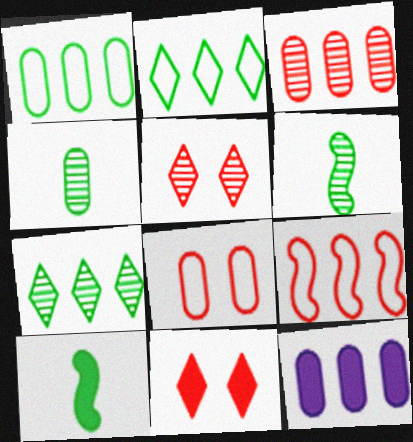[[1, 3, 12], 
[4, 8, 12], 
[7, 9, 12], 
[10, 11, 12]]